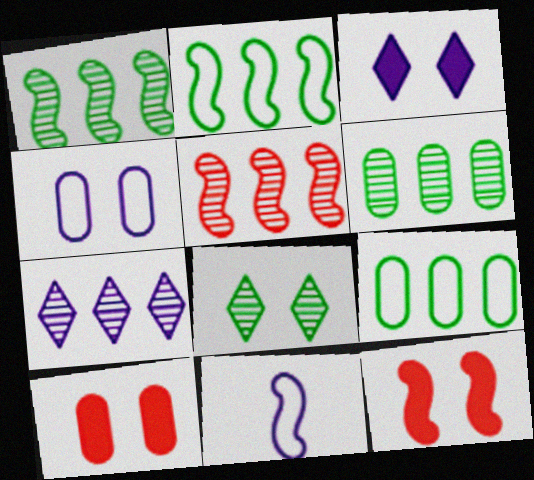[[1, 11, 12], 
[4, 8, 12], 
[5, 6, 7]]